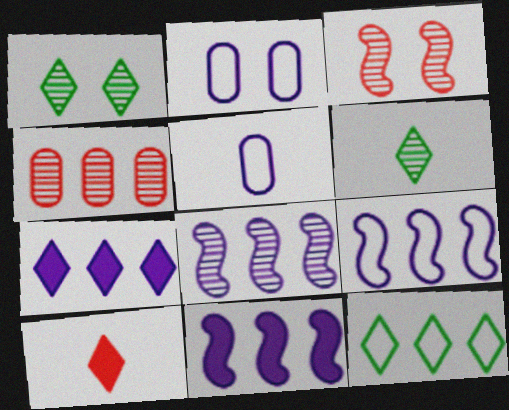[[4, 11, 12], 
[8, 9, 11]]